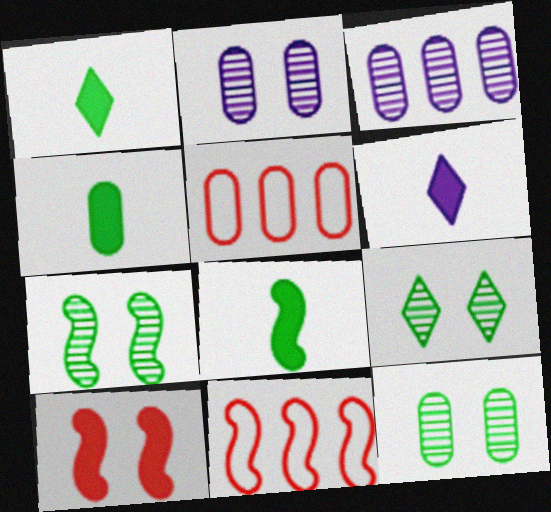[[1, 2, 11], 
[1, 4, 8], 
[2, 4, 5], 
[5, 6, 7], 
[6, 11, 12], 
[7, 9, 12]]